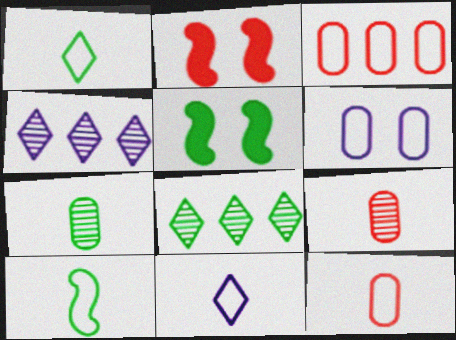[[4, 5, 12], 
[10, 11, 12]]